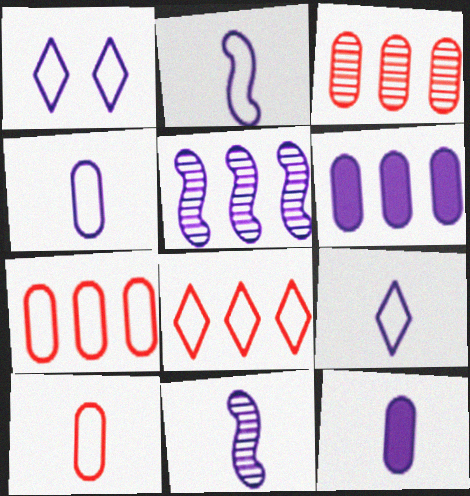[[1, 5, 12], 
[1, 6, 11], 
[2, 4, 9], 
[9, 11, 12]]